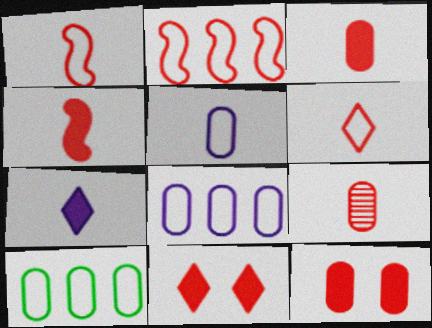[[2, 9, 11], 
[4, 6, 9]]